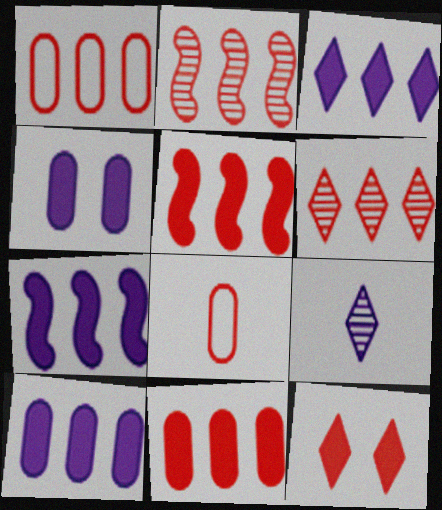[[1, 5, 6], 
[2, 8, 12], 
[3, 7, 10]]